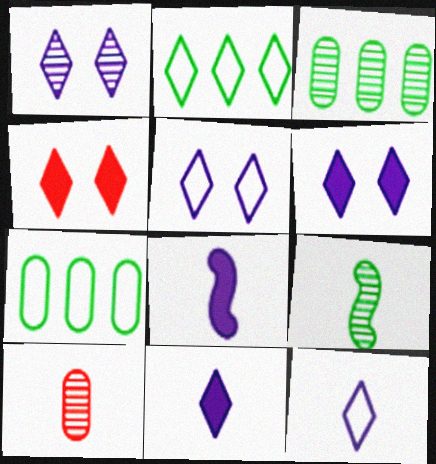[[1, 5, 6]]